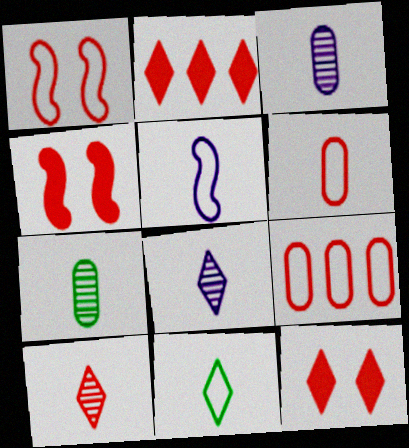[[4, 9, 10], 
[5, 6, 11]]